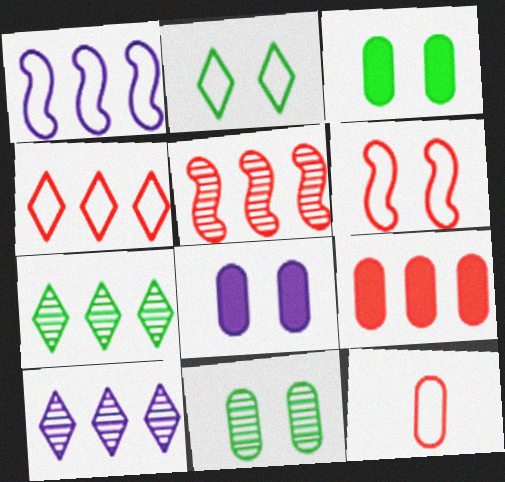[[1, 2, 12], 
[1, 7, 9], 
[4, 5, 9], 
[4, 6, 12]]